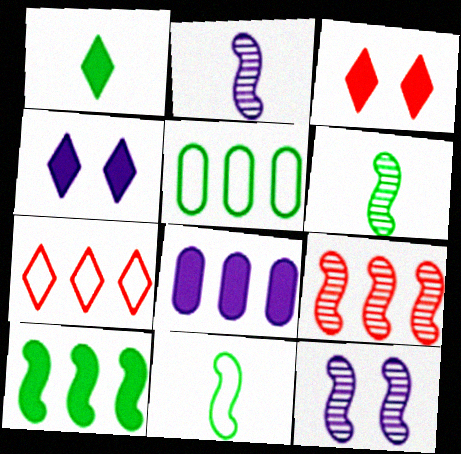[[2, 3, 5], 
[6, 9, 12]]